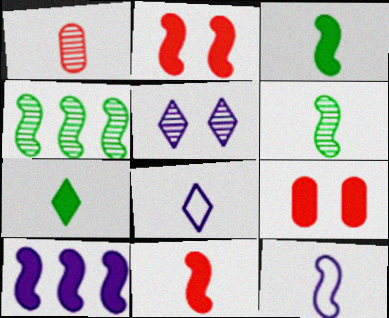[[1, 3, 8], 
[1, 4, 5], 
[1, 7, 12], 
[2, 3, 10], 
[2, 4, 12], 
[4, 8, 9], 
[6, 11, 12], 
[7, 9, 10]]